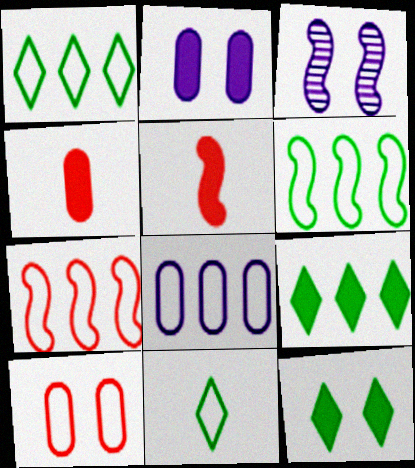[[1, 3, 4], 
[1, 7, 8], 
[2, 5, 9], 
[3, 5, 6], 
[3, 10, 12]]